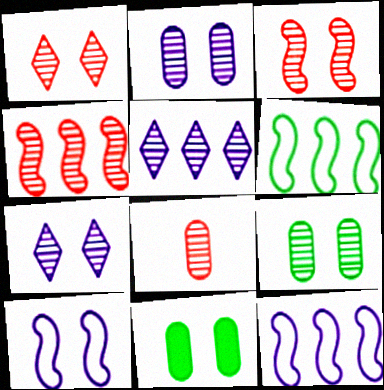[[1, 4, 8], 
[1, 10, 11], 
[3, 7, 9]]